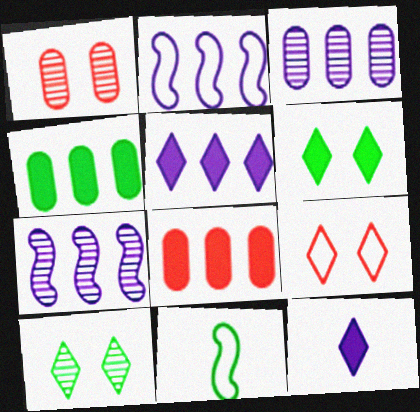[[1, 5, 11], 
[2, 3, 5], 
[4, 10, 11]]